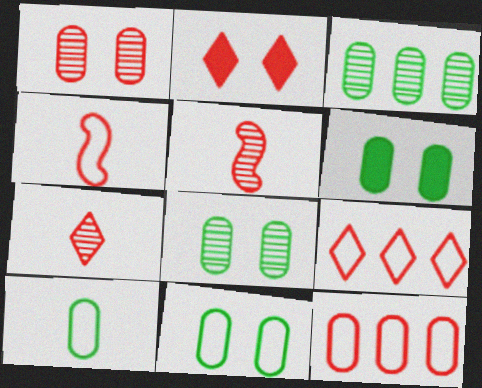[[2, 5, 12], 
[2, 7, 9], 
[3, 6, 10], 
[6, 8, 11]]